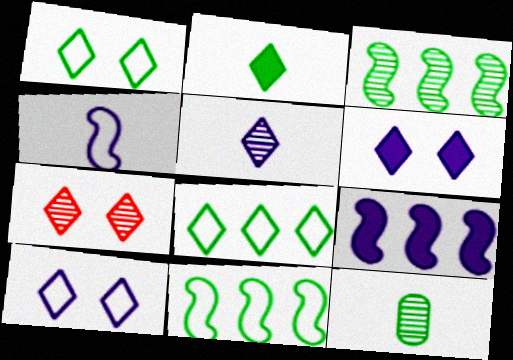[[1, 6, 7]]